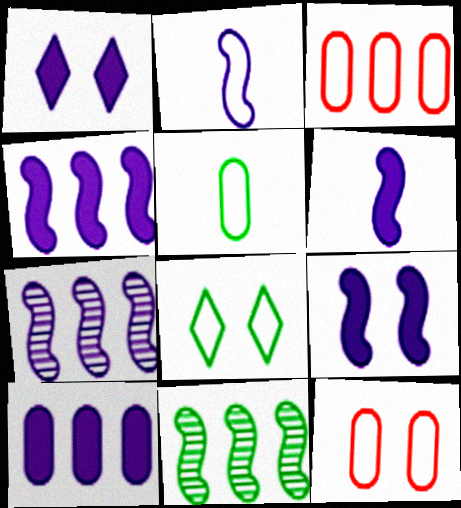[[1, 6, 10], 
[2, 3, 8], 
[2, 7, 9], 
[4, 6, 9]]